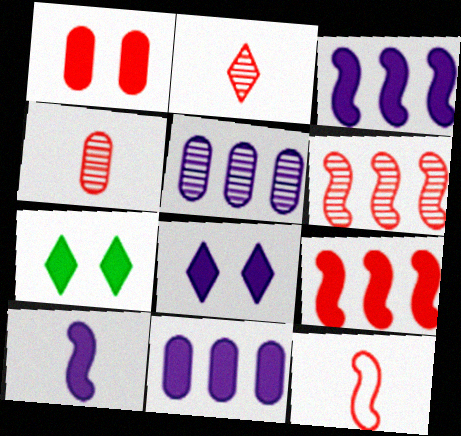[[5, 7, 12], 
[8, 10, 11]]